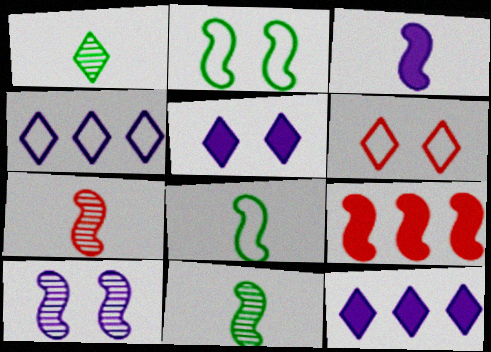[[1, 6, 12], 
[3, 7, 8], 
[8, 9, 10]]